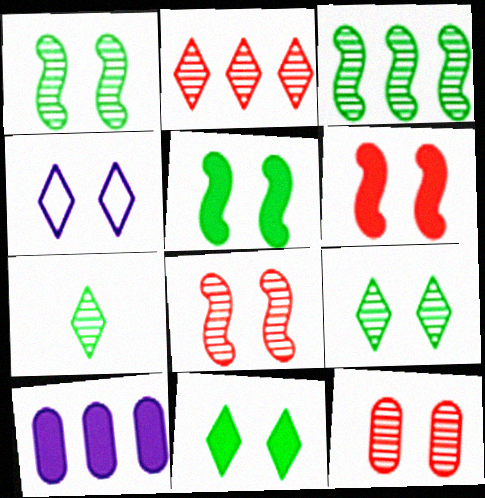[[4, 5, 12]]